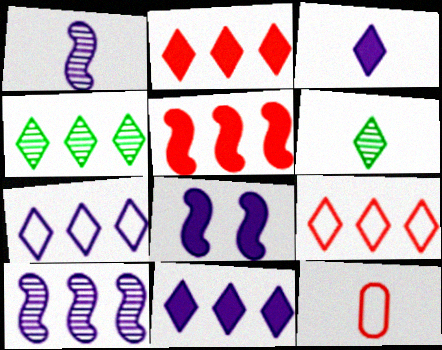[[2, 4, 7], 
[4, 8, 12], 
[4, 9, 11]]